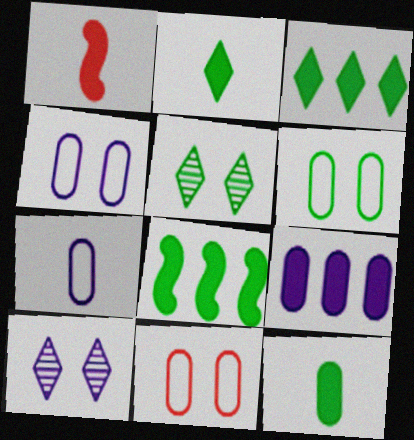[[4, 6, 11]]